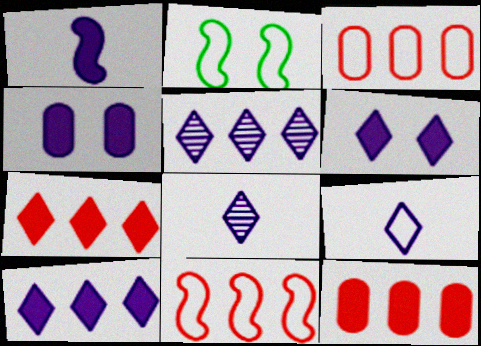[[1, 4, 10], 
[2, 3, 9], 
[2, 8, 12], 
[5, 6, 9]]